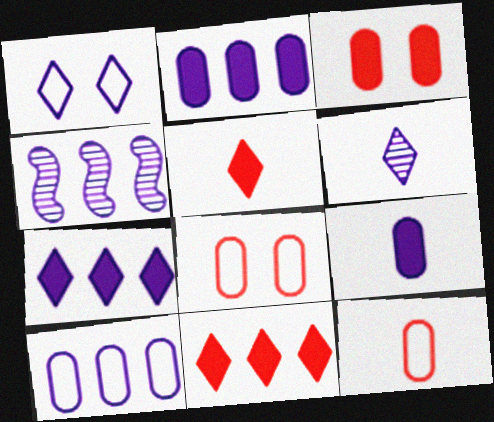[[1, 4, 9], 
[1, 6, 7], 
[4, 7, 10]]